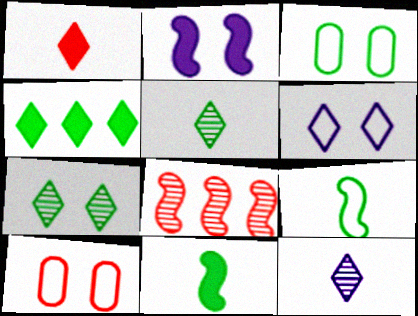[[1, 8, 10], 
[2, 7, 10], 
[2, 8, 9]]